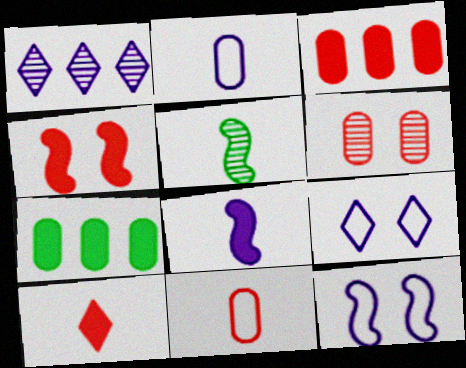[[1, 5, 6], 
[2, 5, 10], 
[2, 6, 7], 
[3, 4, 10], 
[3, 5, 9], 
[3, 6, 11]]